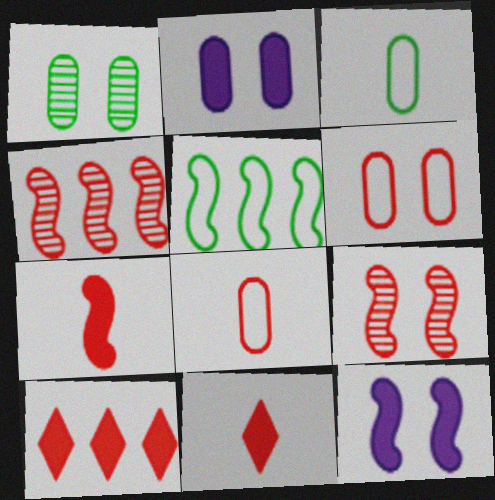[[1, 2, 6], 
[4, 6, 11], 
[8, 9, 10]]